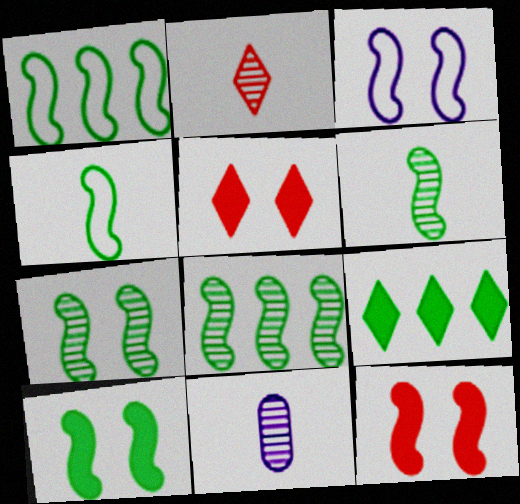[[1, 5, 11], 
[1, 6, 10], 
[2, 6, 11], 
[3, 7, 12], 
[4, 8, 10], 
[6, 7, 8]]